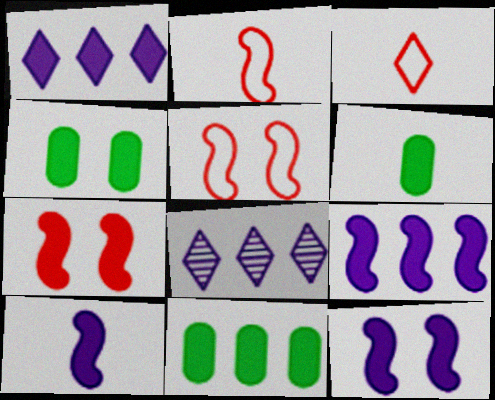[[1, 6, 7], 
[2, 4, 8], 
[4, 6, 11], 
[5, 6, 8], 
[9, 10, 12]]